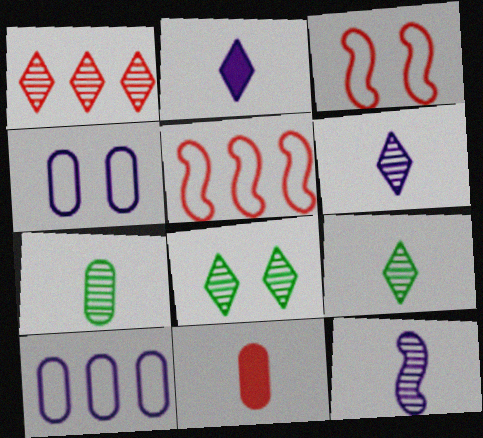[[1, 3, 11], 
[1, 6, 8]]